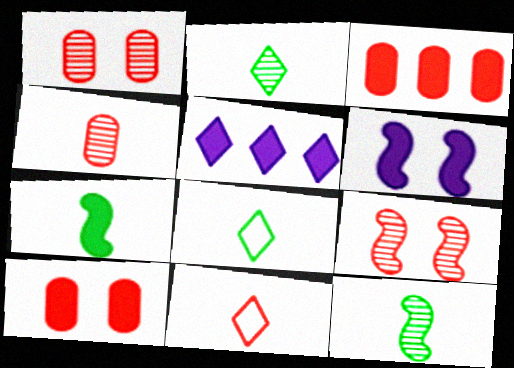[[3, 9, 11], 
[5, 7, 10]]